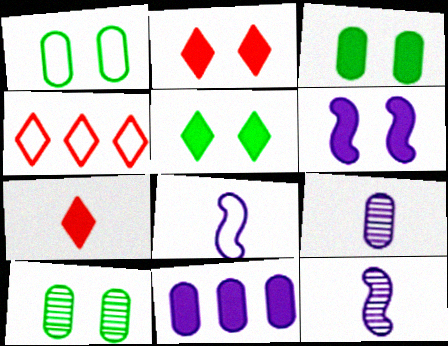[[1, 3, 10], 
[1, 4, 8], 
[2, 3, 6], 
[3, 4, 12]]